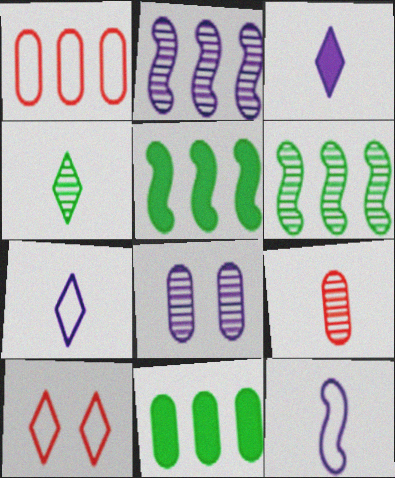[]